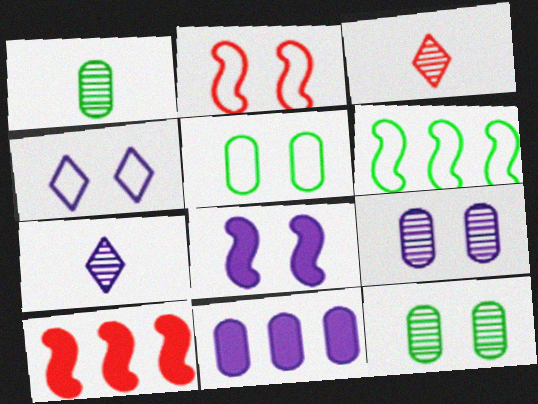[[1, 4, 10], 
[2, 4, 5], 
[4, 8, 9], 
[5, 7, 10]]